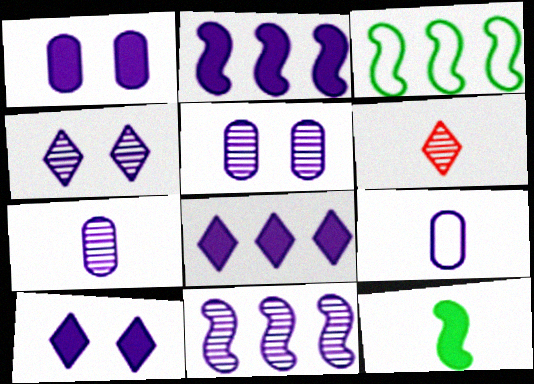[[1, 3, 6], 
[2, 4, 9], 
[4, 7, 11], 
[6, 9, 12], 
[9, 10, 11]]